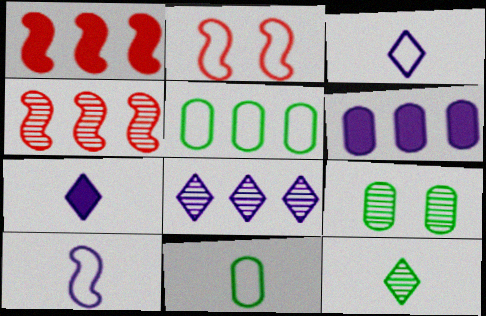[[1, 3, 9], 
[1, 5, 8], 
[2, 3, 5], 
[2, 6, 12]]